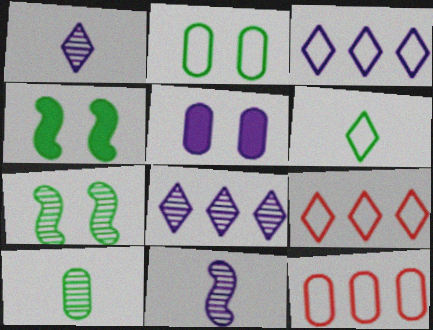[[1, 4, 12], 
[3, 5, 11], 
[5, 10, 12]]